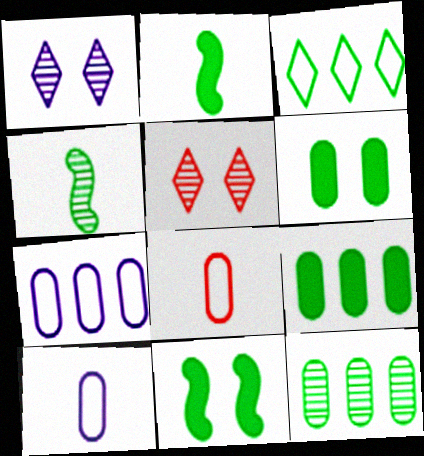[[2, 5, 7], 
[3, 4, 6]]